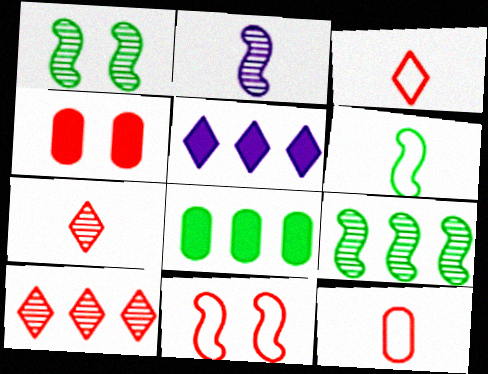[[1, 5, 12]]